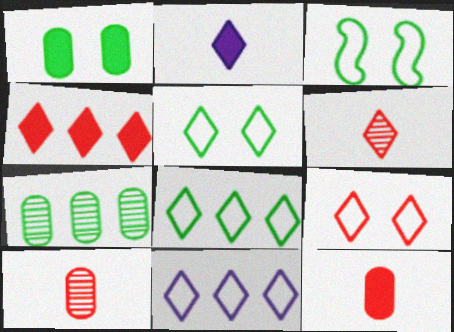[[4, 6, 9]]